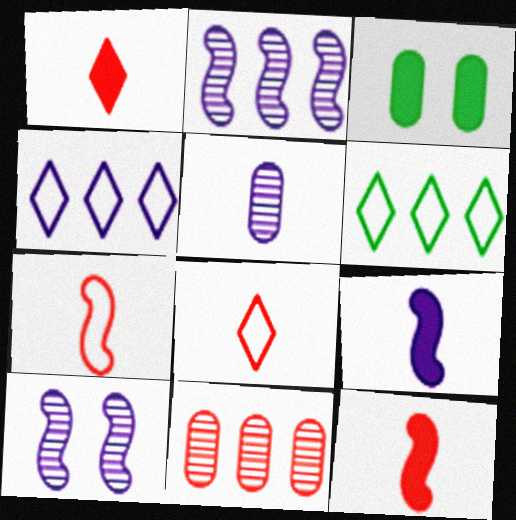[[2, 3, 8]]